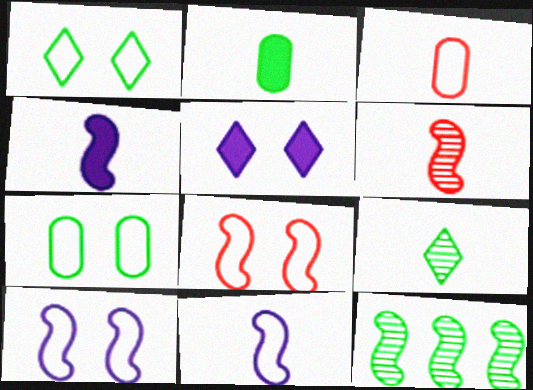[[1, 2, 12], 
[3, 4, 9], 
[3, 5, 12], 
[4, 8, 12]]